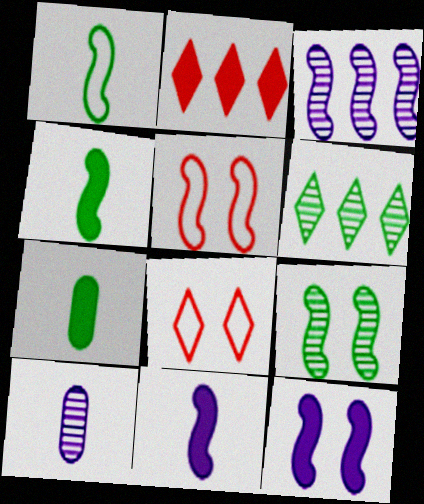[[2, 7, 12], 
[3, 4, 5], 
[3, 7, 8], 
[5, 9, 12]]